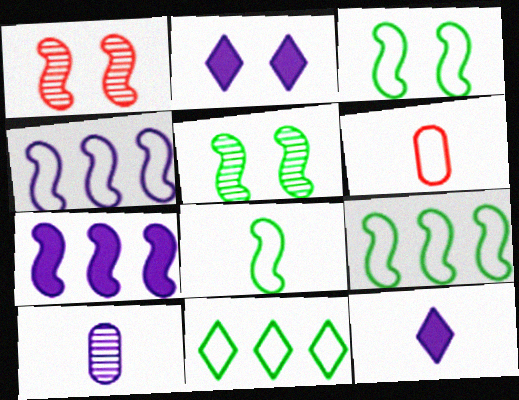[[1, 7, 8], 
[2, 4, 10], 
[3, 8, 9]]